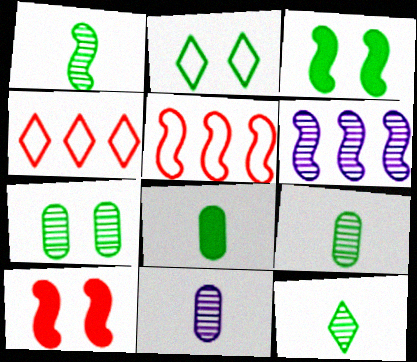[[1, 9, 12], 
[2, 3, 7], 
[3, 4, 11]]